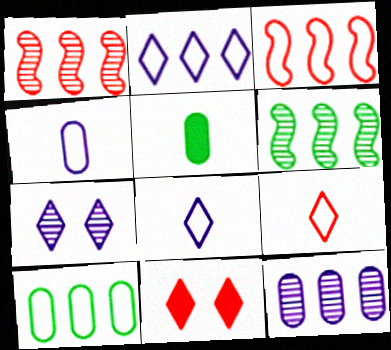[[2, 3, 10], 
[3, 5, 7], 
[4, 6, 11]]